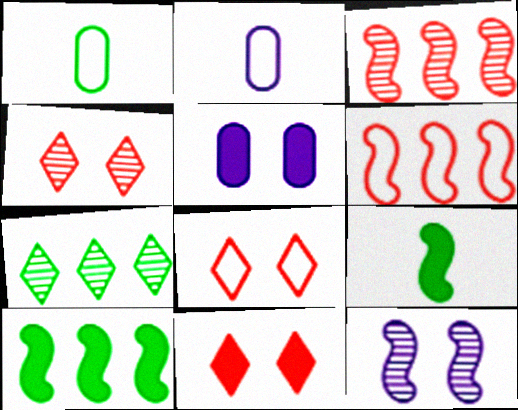[[2, 4, 10], 
[4, 8, 11], 
[6, 9, 12]]